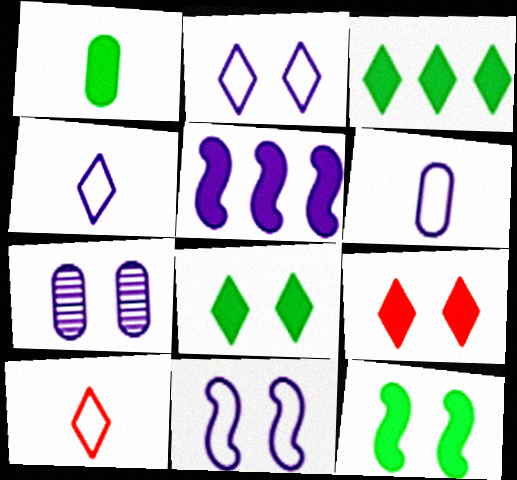[[1, 3, 12], 
[1, 5, 9], 
[4, 5, 7]]